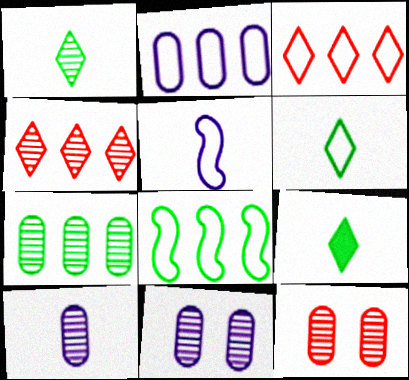[[1, 6, 9], 
[2, 3, 8], 
[7, 10, 12]]